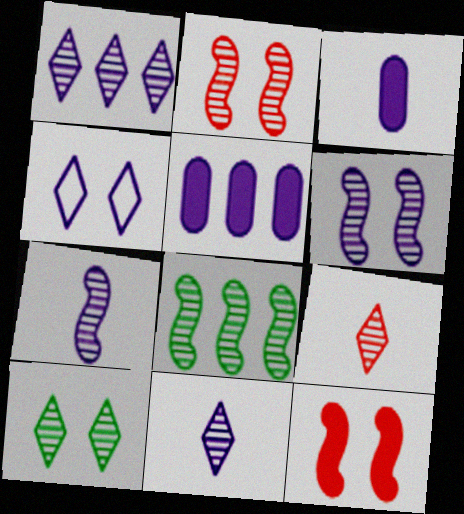[[1, 9, 10], 
[2, 7, 8], 
[4, 5, 7]]